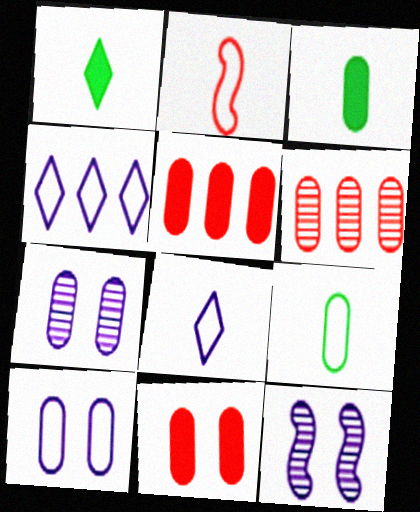[[2, 8, 9], 
[3, 6, 10], 
[5, 7, 9]]